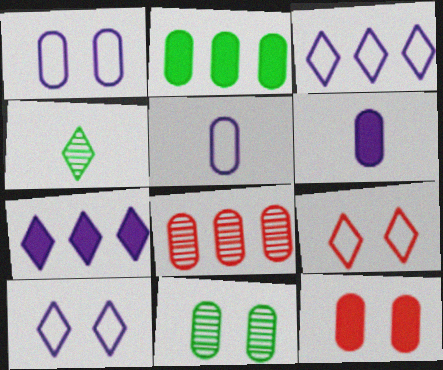[[1, 11, 12], 
[2, 6, 12], 
[4, 7, 9]]